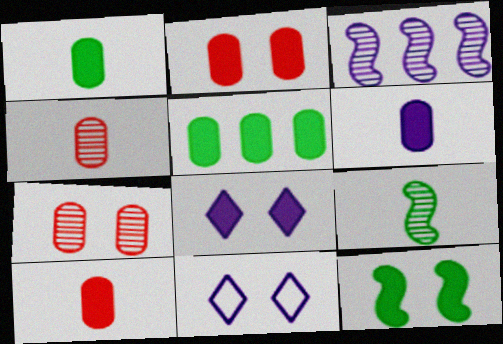[[1, 6, 10], 
[2, 5, 6], 
[2, 8, 12], 
[3, 6, 11], 
[7, 11, 12]]